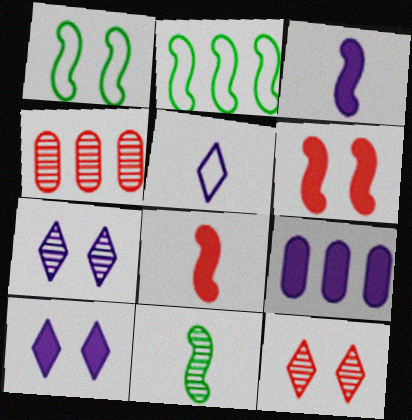[[3, 9, 10], 
[4, 7, 11]]